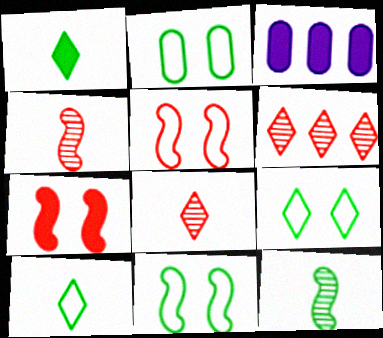[[1, 3, 7], 
[2, 9, 11], 
[3, 4, 9], 
[3, 8, 11]]